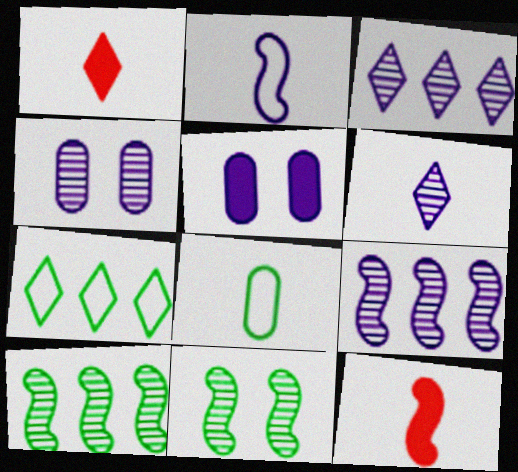[[2, 3, 5], 
[4, 6, 9], 
[4, 7, 12], 
[6, 8, 12]]